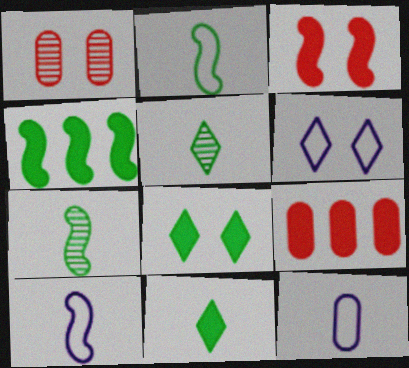[[6, 7, 9]]